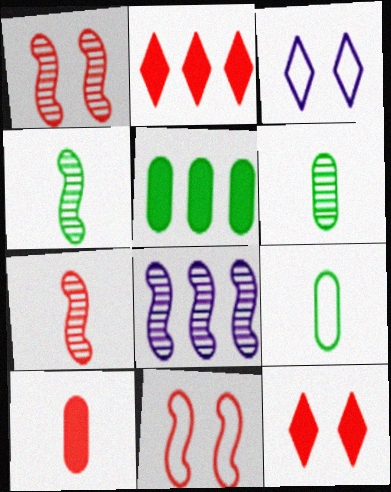[[1, 4, 8], 
[3, 5, 7], 
[8, 9, 12]]